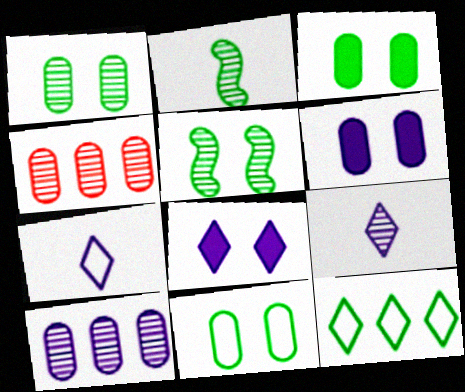[[1, 3, 11], 
[2, 3, 12], 
[4, 5, 9]]